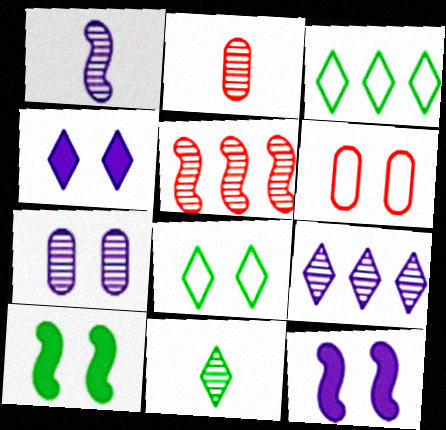[[1, 2, 11], 
[1, 7, 9], 
[2, 3, 12], 
[5, 7, 11]]